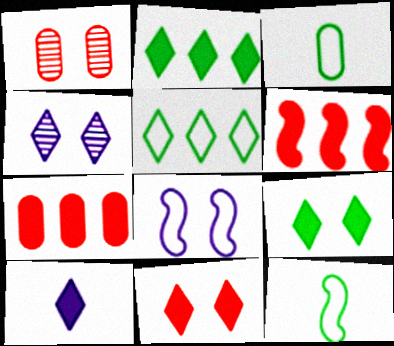[[1, 8, 9], 
[2, 10, 11], 
[3, 4, 6], 
[4, 7, 12]]